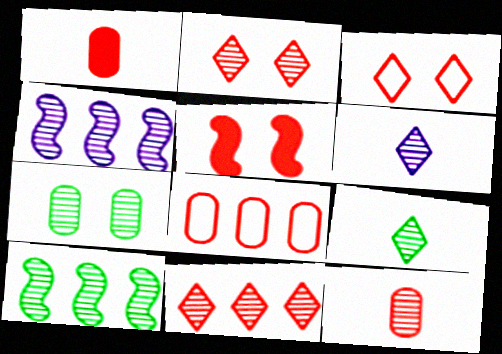[[7, 9, 10]]